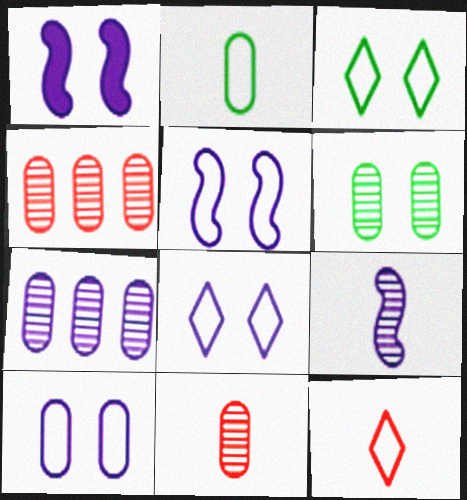[[5, 8, 10], 
[6, 7, 11]]